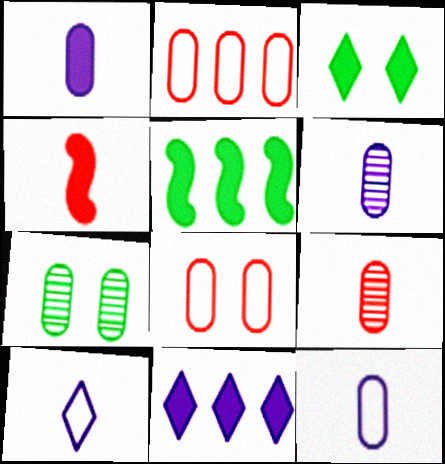[[1, 2, 7], 
[1, 6, 12]]